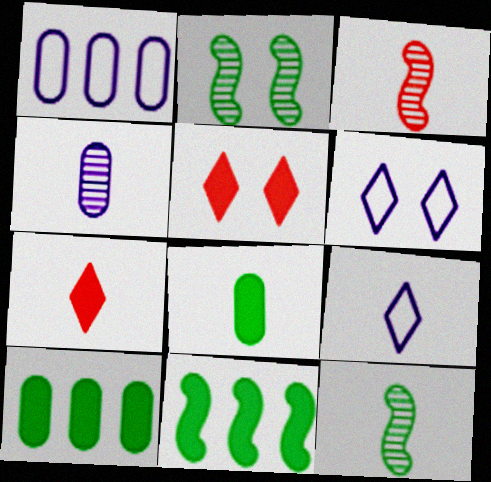[[1, 2, 7], 
[1, 5, 12], 
[3, 6, 10], 
[3, 8, 9]]